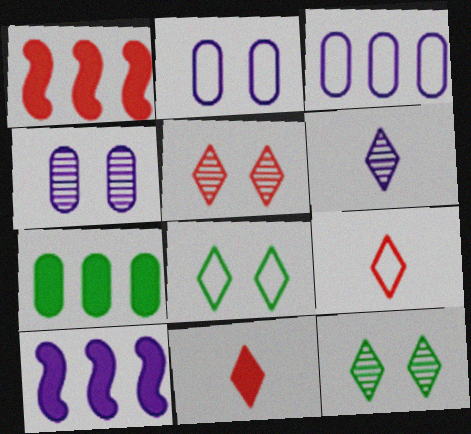[[2, 6, 10]]